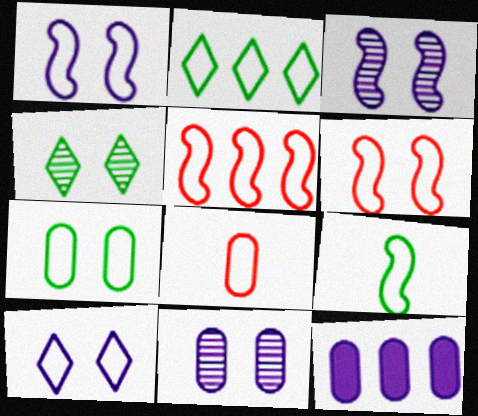[[1, 2, 8], 
[1, 5, 9], 
[2, 7, 9], 
[6, 7, 10]]